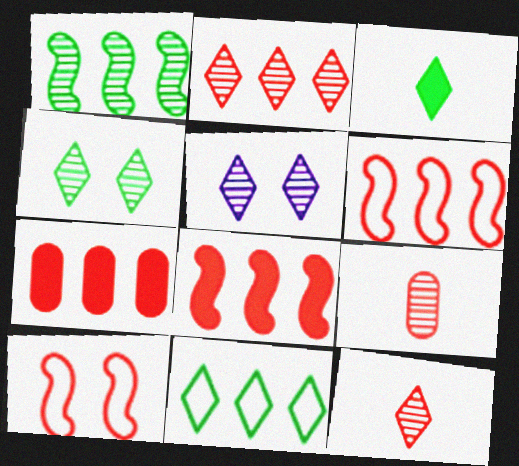[[1, 5, 9], 
[2, 6, 7], 
[3, 4, 11], 
[7, 10, 12]]